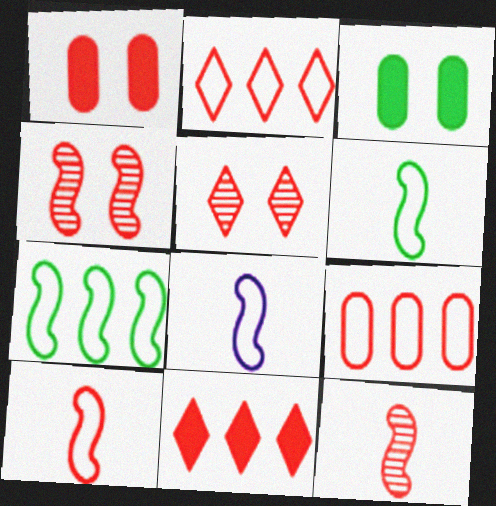[[1, 2, 12], 
[6, 8, 10]]